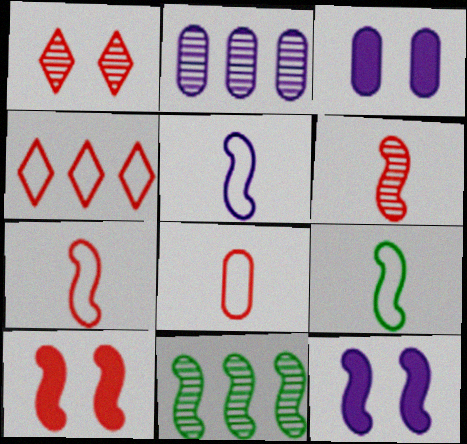[[5, 7, 9], 
[5, 10, 11], 
[7, 11, 12]]